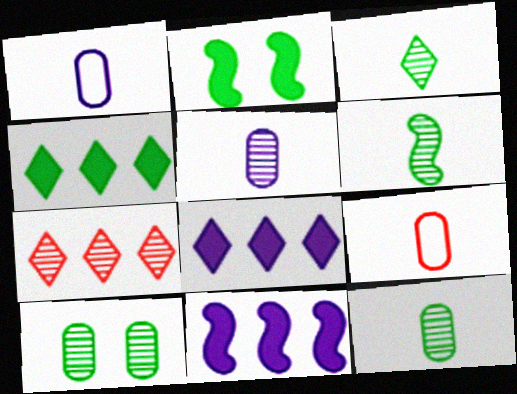[[1, 2, 7], 
[3, 6, 12]]